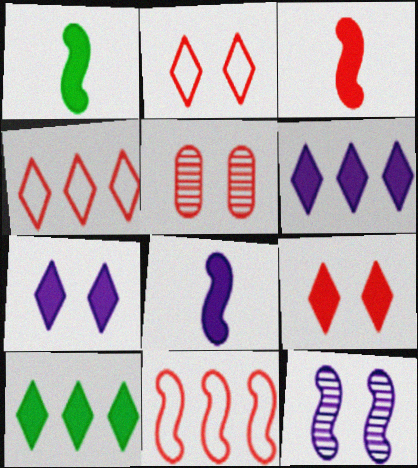[[1, 3, 8], 
[1, 11, 12], 
[3, 4, 5]]